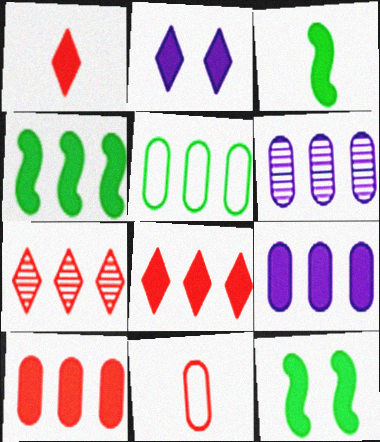[[1, 9, 12], 
[2, 3, 10], 
[3, 4, 12], 
[4, 8, 9], 
[5, 6, 10]]